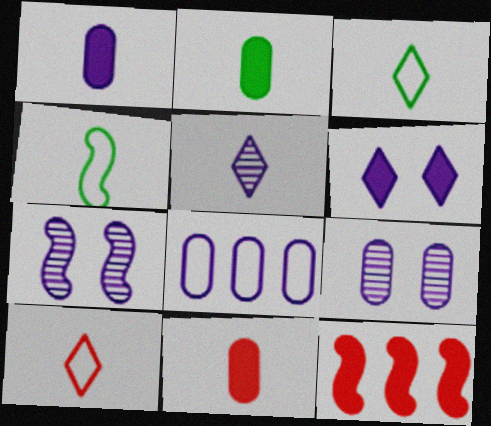[[1, 2, 11], 
[1, 8, 9], 
[2, 6, 12], 
[3, 9, 12], 
[4, 5, 11], 
[4, 7, 12]]